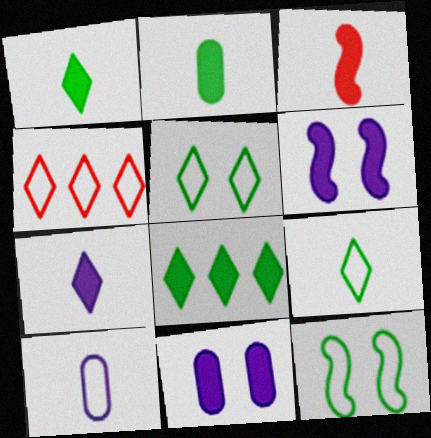[[2, 3, 7], 
[3, 8, 11], 
[4, 10, 12]]